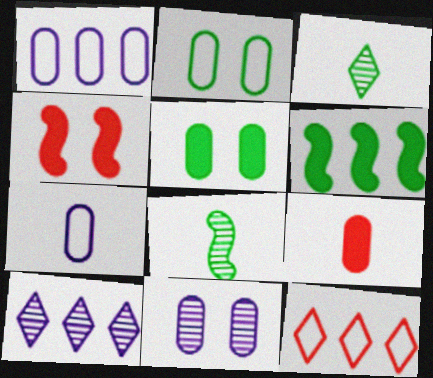[[1, 3, 4], 
[2, 3, 6]]